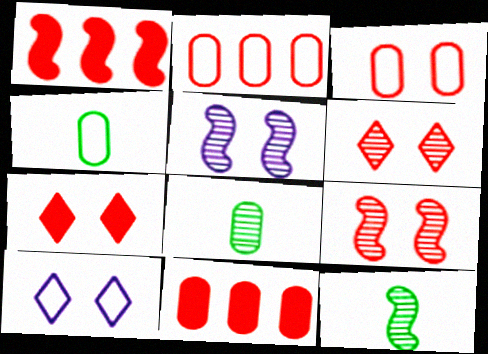[[1, 8, 10], 
[3, 7, 9], 
[10, 11, 12]]